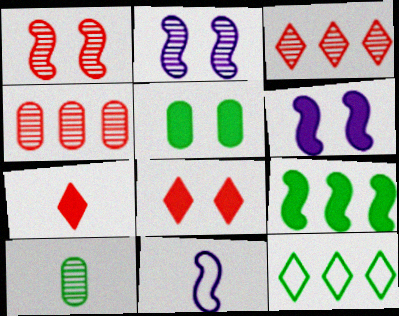[[1, 9, 11], 
[2, 3, 10], 
[3, 5, 11], 
[5, 6, 8], 
[7, 10, 11]]